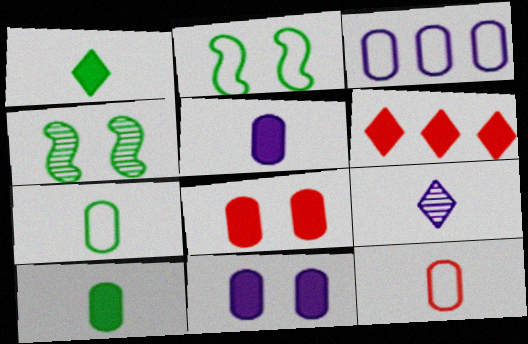[]